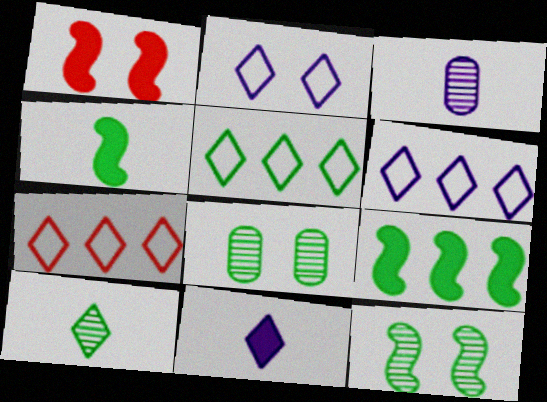[[1, 2, 8], 
[1, 3, 5], 
[4, 5, 8], 
[5, 6, 7]]